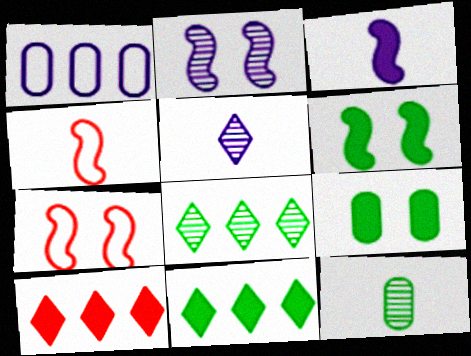[[2, 6, 7], 
[3, 9, 10]]